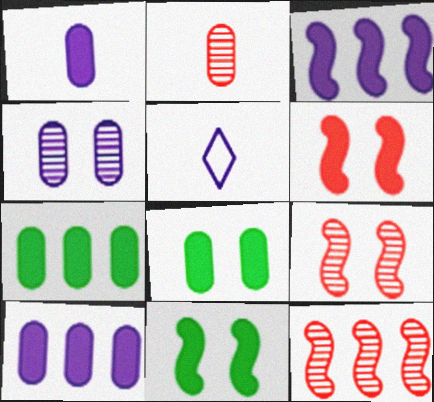[[3, 4, 5], 
[5, 7, 9], 
[5, 8, 12]]